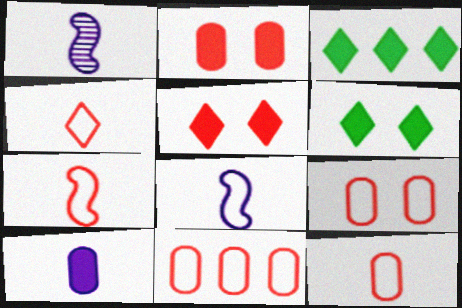[[1, 3, 9], 
[1, 6, 11], 
[4, 7, 12], 
[9, 11, 12]]